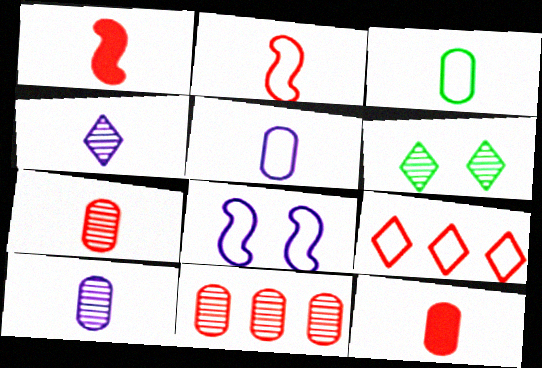[[1, 3, 4], 
[3, 8, 9], 
[3, 10, 12]]